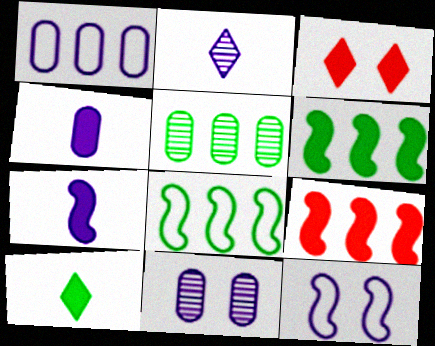[[1, 4, 11], 
[3, 4, 6]]